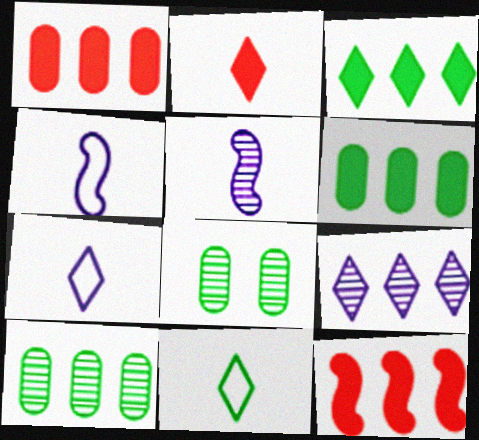[[7, 8, 12]]